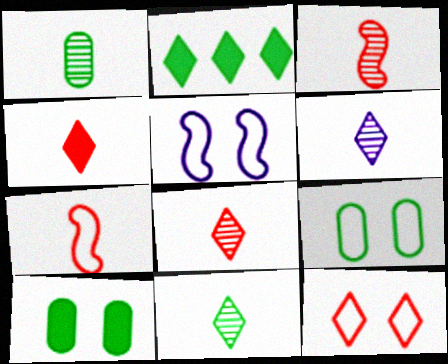[[1, 3, 6], 
[2, 6, 12], 
[5, 9, 12], 
[6, 8, 11]]